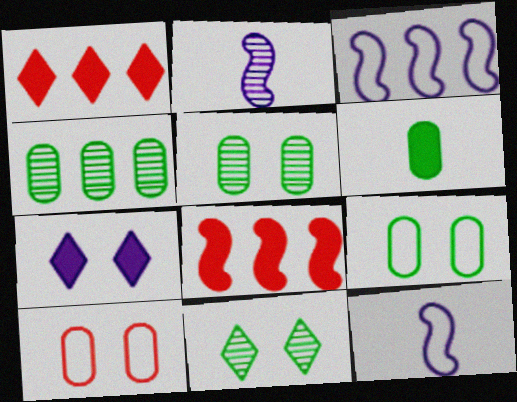[[1, 2, 9], 
[1, 3, 4], 
[1, 5, 12], 
[4, 6, 9], 
[6, 7, 8]]